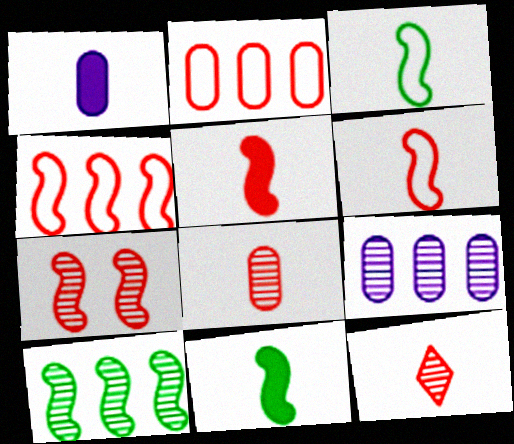[[1, 3, 12], 
[4, 5, 7]]